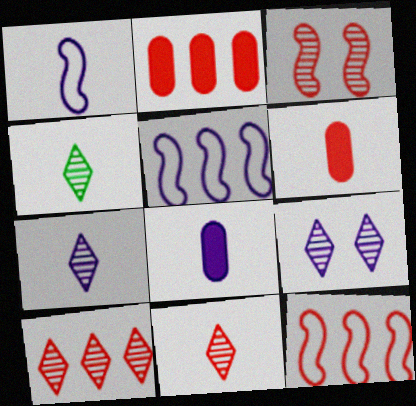[[1, 4, 6], 
[1, 7, 8], 
[2, 10, 12], 
[4, 7, 11], 
[4, 9, 10], 
[5, 8, 9]]